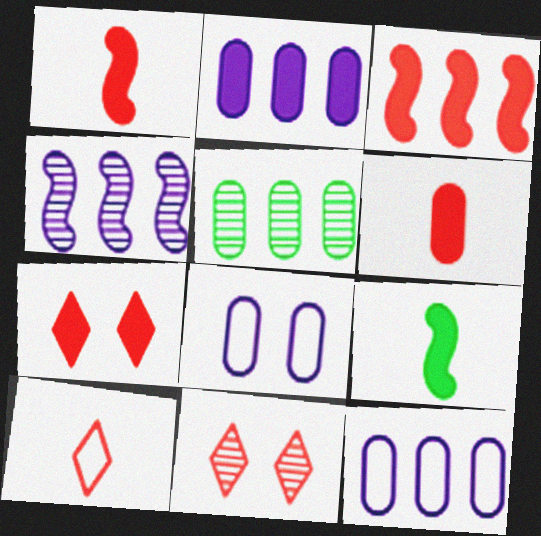[[2, 7, 9], 
[3, 6, 7], 
[5, 6, 8], 
[9, 11, 12]]